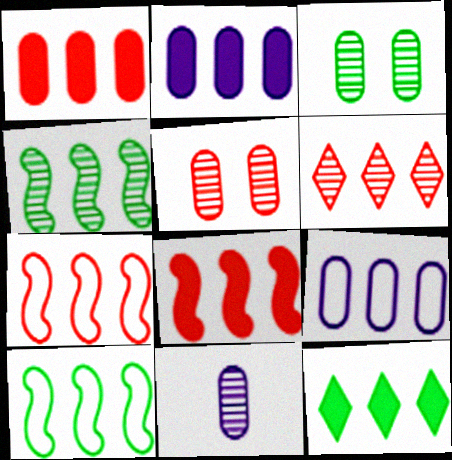[[1, 6, 7], 
[2, 6, 10], 
[2, 8, 12]]